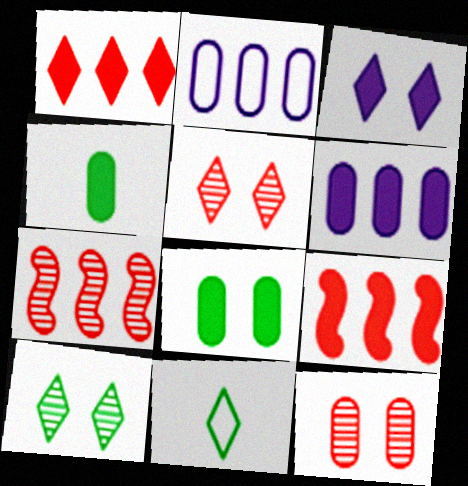[[2, 4, 12], 
[3, 4, 9]]